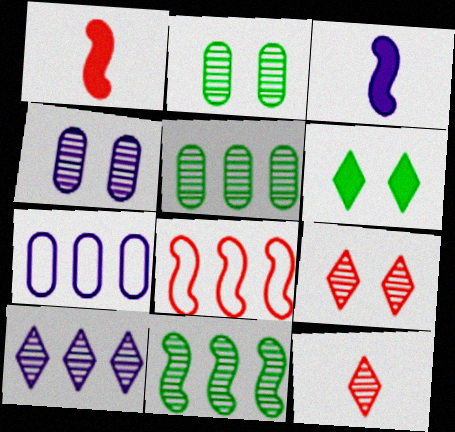[[4, 11, 12]]